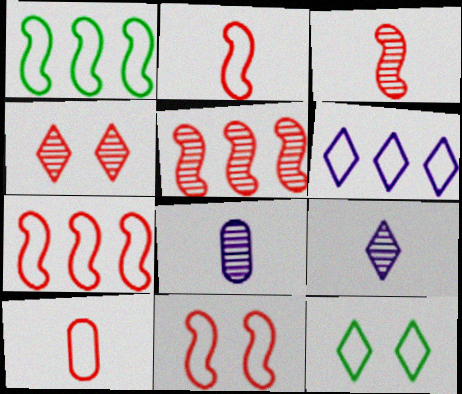[[2, 7, 11]]